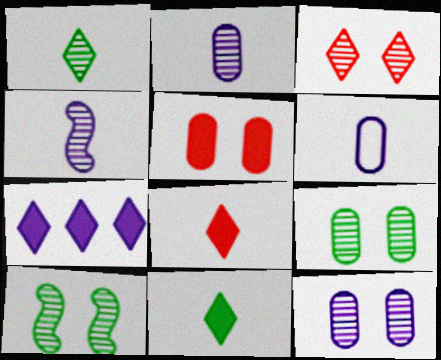[[3, 10, 12]]